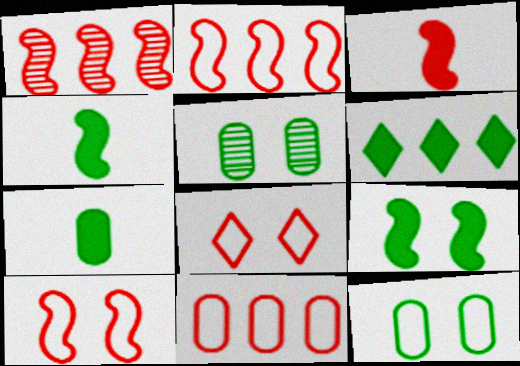[[1, 3, 10], 
[6, 7, 9]]